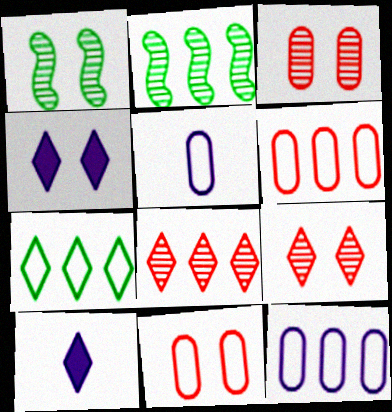[[1, 4, 11], 
[1, 6, 10], 
[2, 10, 11], 
[7, 9, 10]]